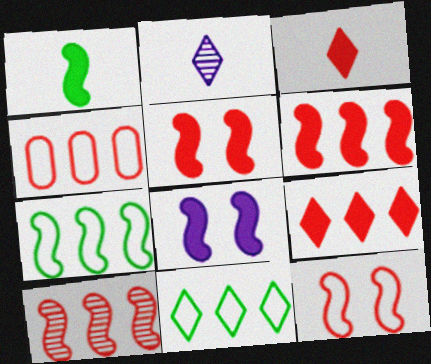[[1, 6, 8], 
[4, 9, 10]]